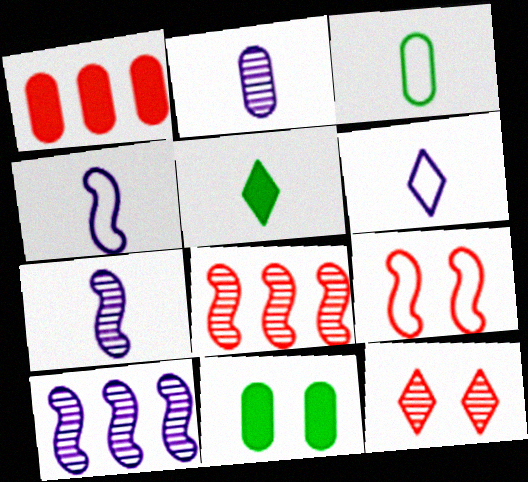[[6, 8, 11]]